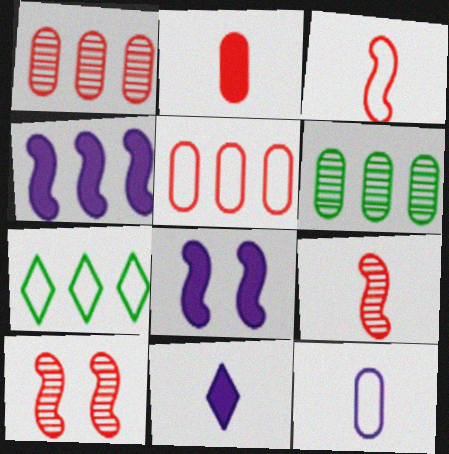[[1, 4, 7]]